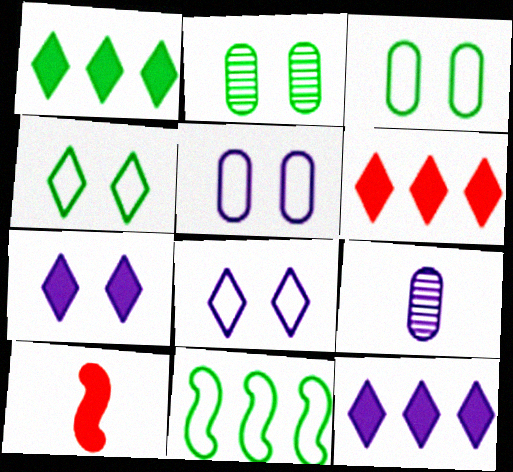[[1, 6, 12]]